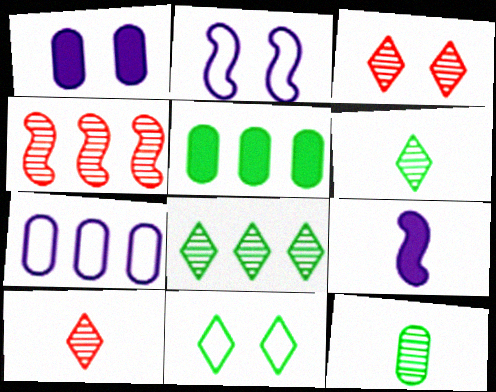[[2, 5, 10]]